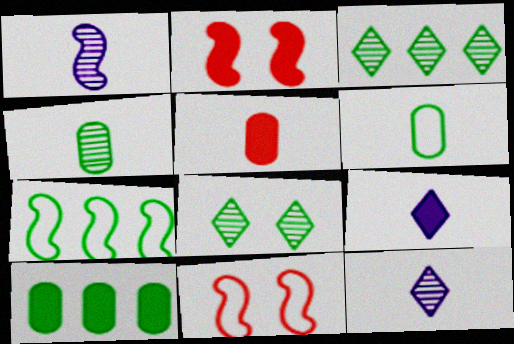[[1, 2, 7], 
[2, 9, 10], 
[3, 7, 10], 
[10, 11, 12]]